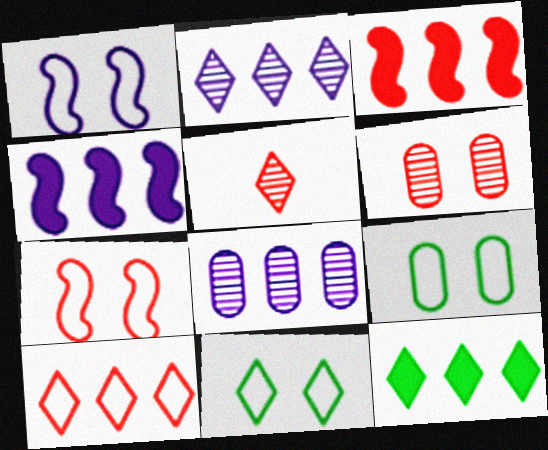[[2, 10, 12], 
[4, 5, 9]]